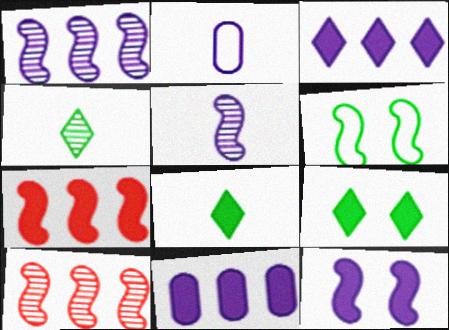[[2, 9, 10], 
[5, 6, 7]]